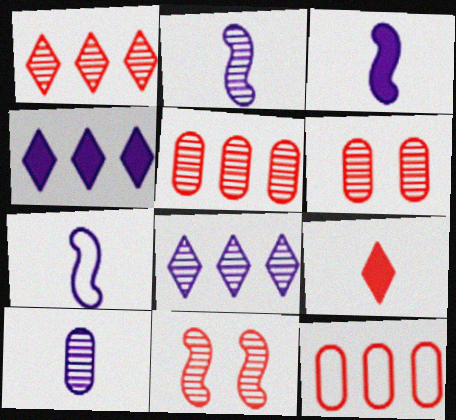[[2, 3, 7], 
[9, 11, 12]]